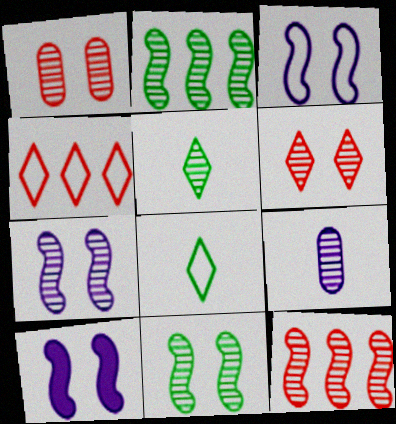[[2, 6, 9], 
[3, 7, 10]]